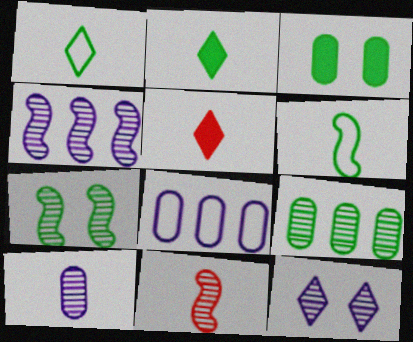[[4, 7, 11], 
[4, 10, 12], 
[5, 6, 10], 
[5, 7, 8], 
[9, 11, 12]]